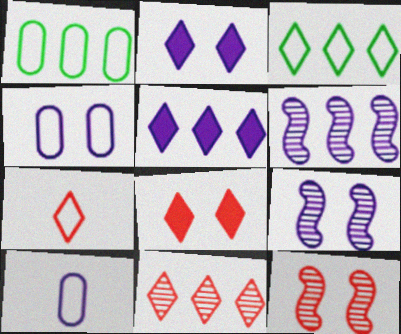[[2, 4, 9], 
[2, 6, 10], 
[3, 5, 11], 
[5, 9, 10], 
[7, 8, 11]]